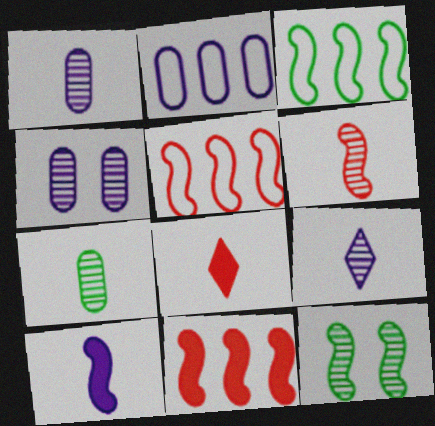[[2, 8, 12], 
[3, 4, 8], 
[5, 10, 12], 
[6, 7, 9]]